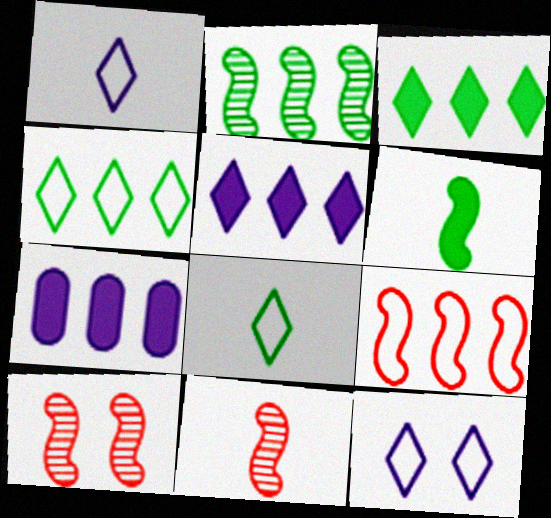[[7, 8, 10]]